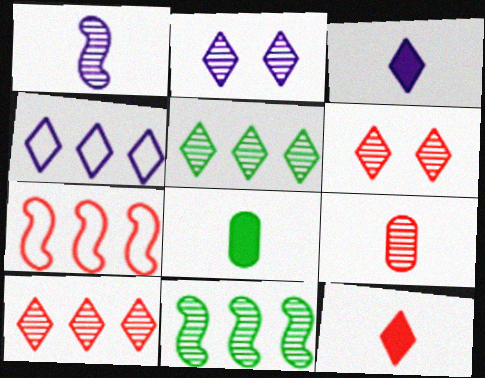[[2, 3, 4], 
[2, 7, 8], 
[2, 9, 11]]